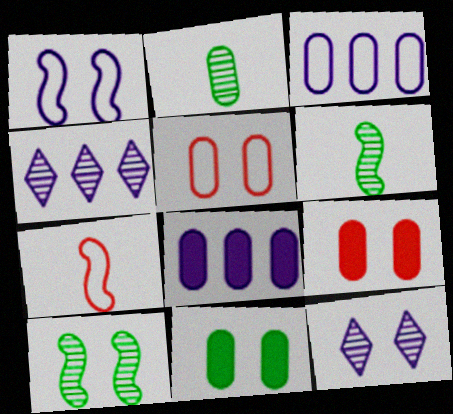[[2, 3, 9], 
[2, 5, 8], 
[4, 7, 11]]